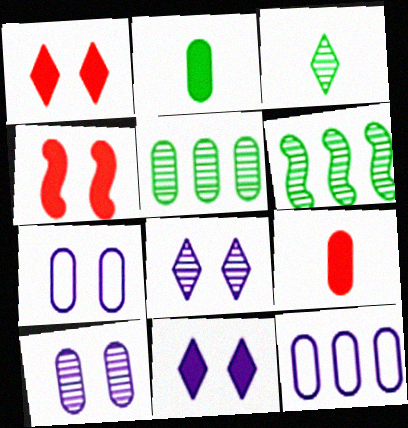[[3, 4, 12], 
[5, 7, 9]]